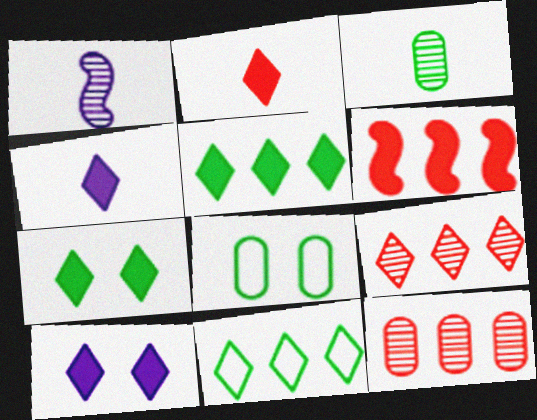[[2, 5, 10]]